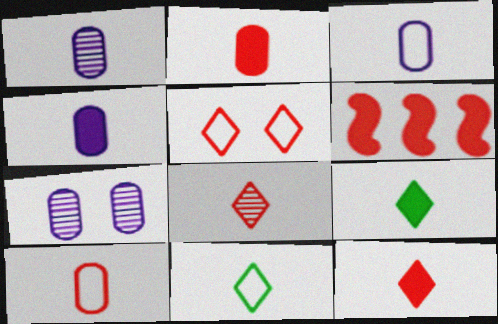[[1, 3, 4], 
[6, 7, 11]]